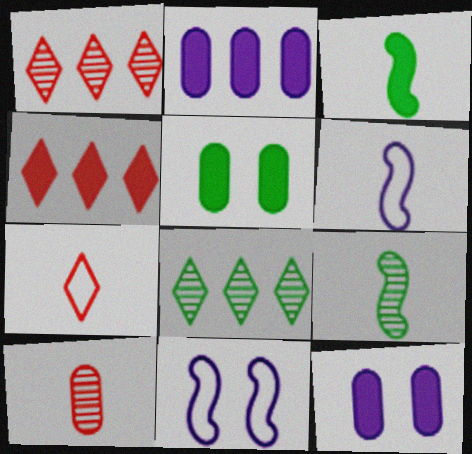[[1, 5, 6], 
[3, 4, 12]]